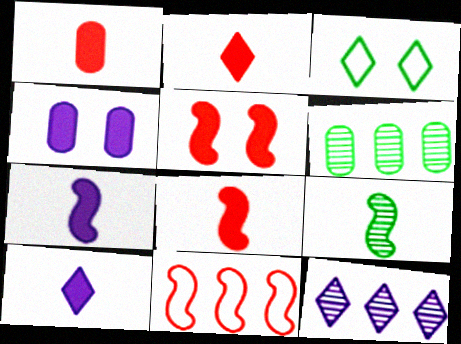[[1, 2, 8], 
[2, 3, 12]]